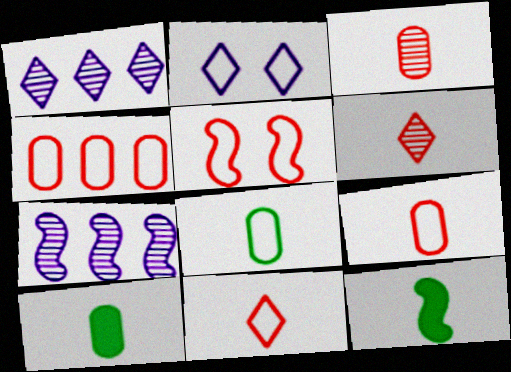[[1, 5, 10], 
[4, 5, 11], 
[5, 7, 12]]